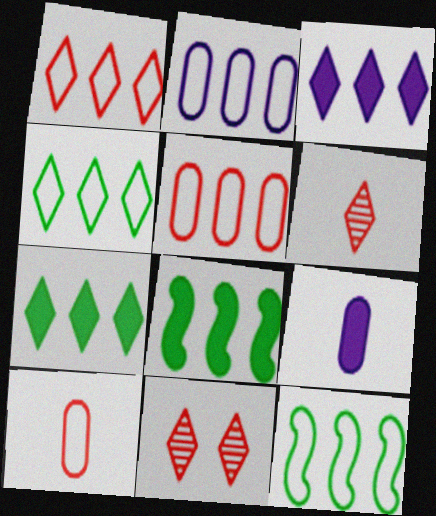[[1, 2, 12], 
[9, 11, 12]]